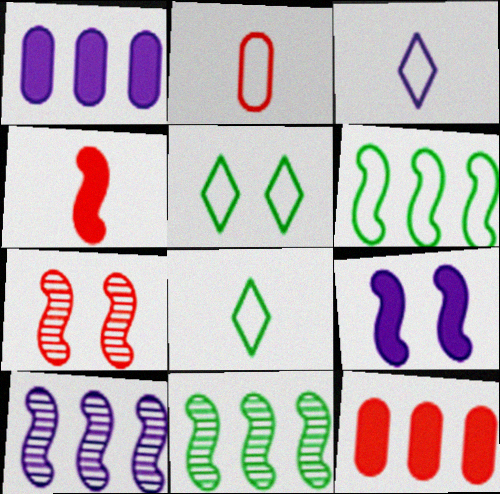[[1, 7, 8]]